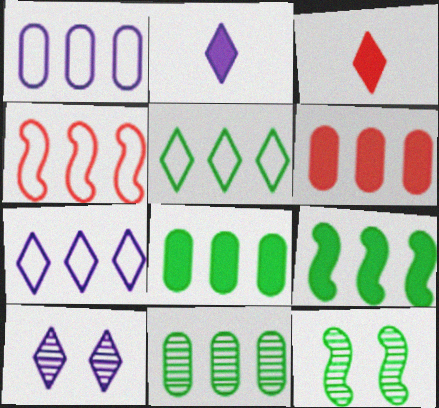[[1, 3, 12], 
[1, 4, 5], 
[1, 6, 11], 
[2, 7, 10], 
[3, 5, 10], 
[5, 9, 11]]